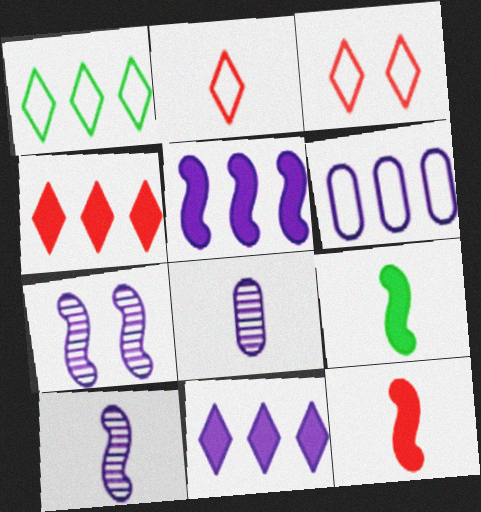[[2, 8, 9]]